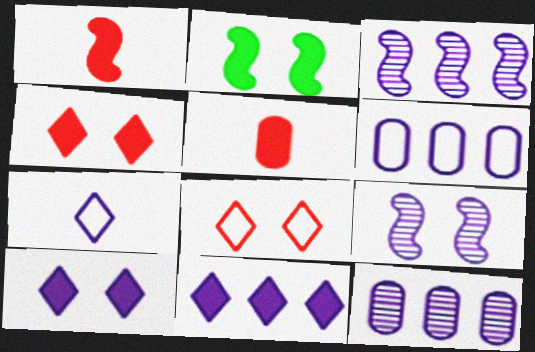[[2, 5, 11], 
[3, 6, 11]]